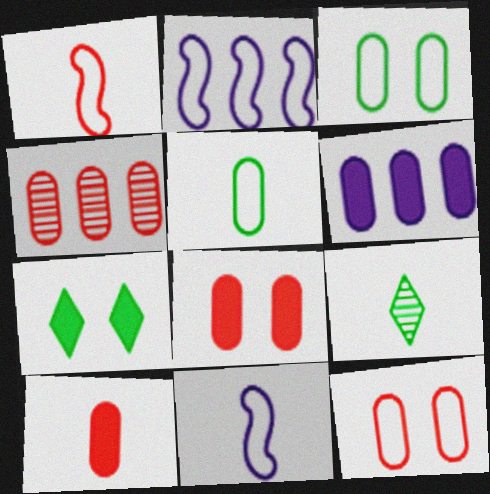[[2, 8, 9], 
[4, 7, 11], 
[4, 10, 12], 
[9, 10, 11]]